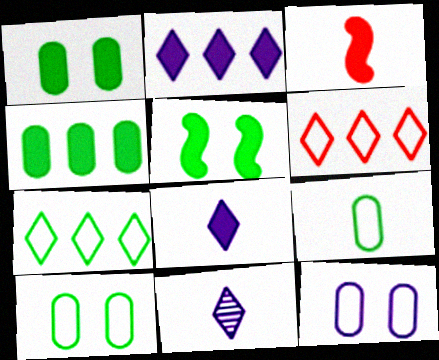[[1, 2, 3], 
[3, 9, 11]]